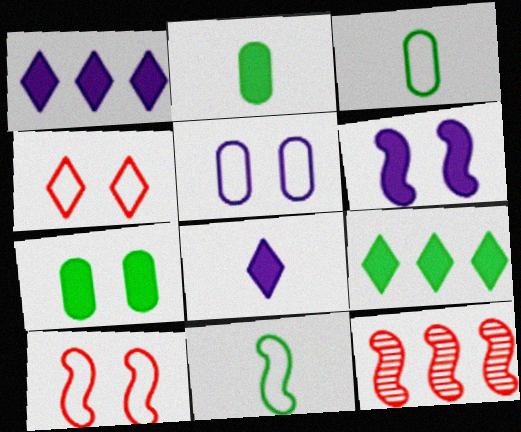[[6, 11, 12]]